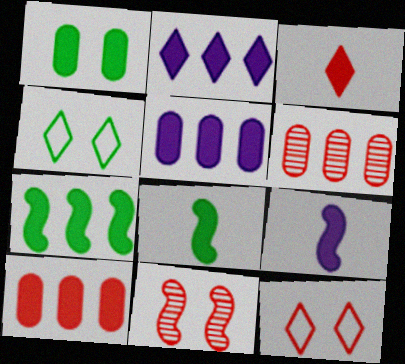[[2, 7, 10], 
[4, 6, 9]]